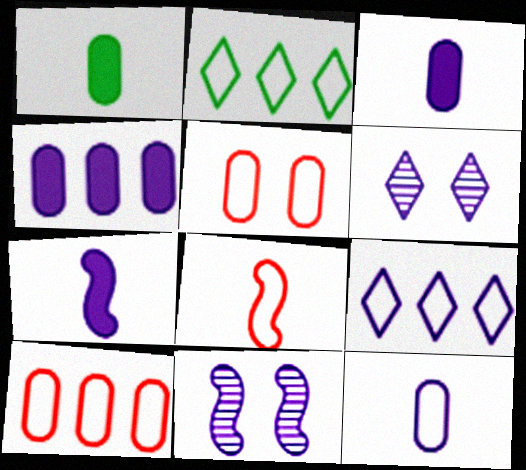[[3, 9, 11]]